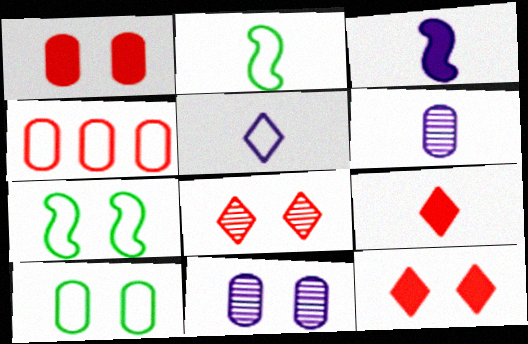[[1, 10, 11], 
[2, 6, 9], 
[3, 5, 6], 
[4, 5, 7], 
[7, 11, 12]]